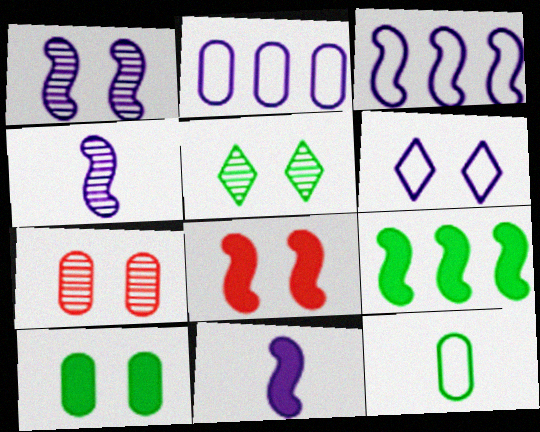[[1, 3, 11], 
[1, 5, 7], 
[5, 9, 12], 
[8, 9, 11]]